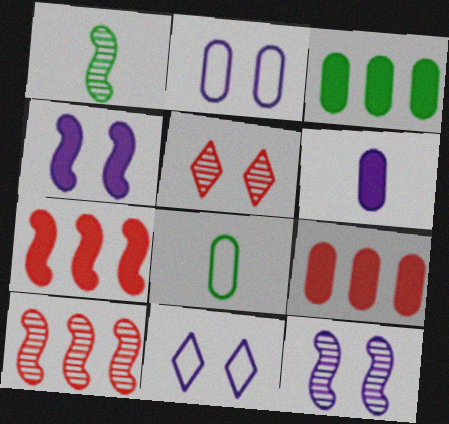[[1, 9, 11], 
[1, 10, 12]]